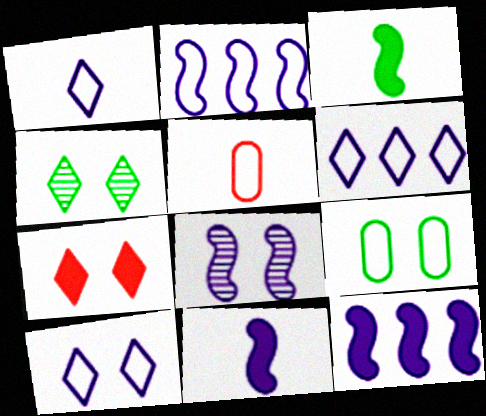[[1, 6, 10], 
[2, 8, 11], 
[4, 5, 12], 
[4, 7, 10], 
[7, 8, 9]]